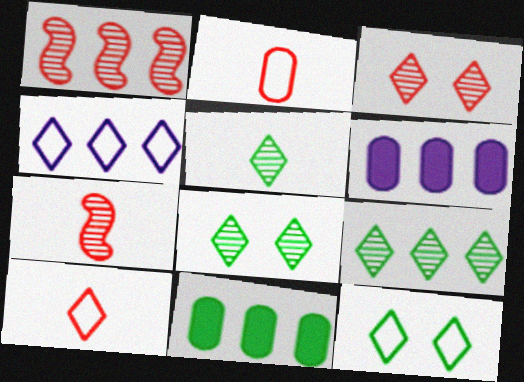[[1, 4, 11], 
[4, 10, 12], 
[5, 8, 9], 
[6, 7, 12]]